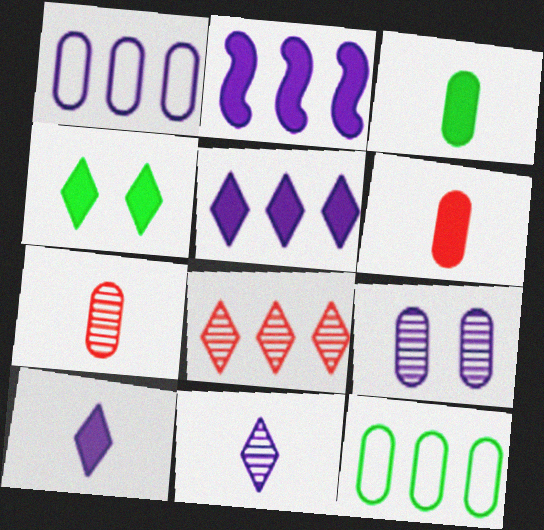[[2, 4, 6], 
[2, 8, 12], 
[6, 9, 12]]